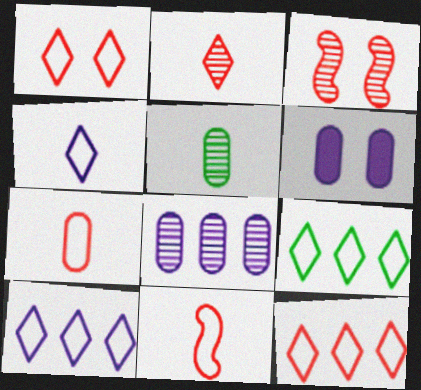[[1, 4, 9], 
[9, 10, 12]]